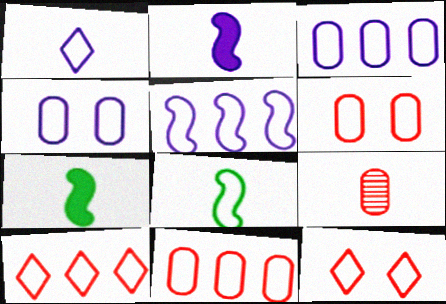[[1, 4, 5], 
[1, 7, 9], 
[3, 8, 12], 
[4, 8, 10]]